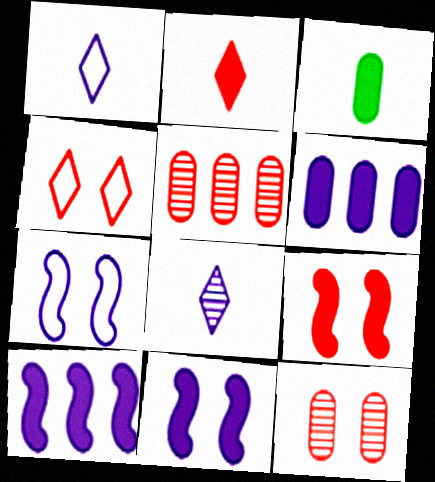[[4, 9, 12], 
[6, 7, 8]]